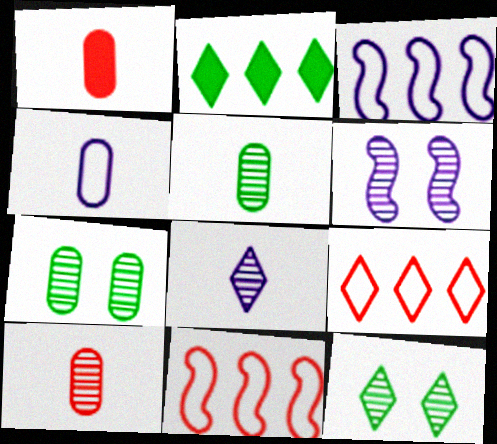[[1, 3, 12], 
[1, 4, 5]]